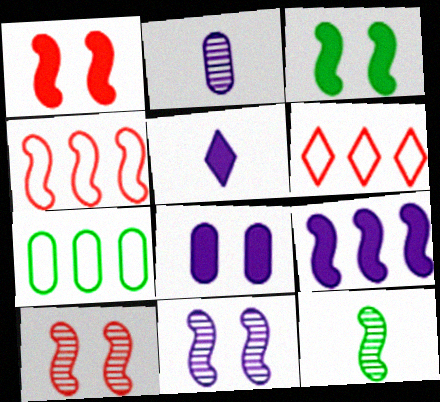[[2, 3, 6], 
[5, 7, 10], 
[5, 8, 9], 
[6, 8, 12]]